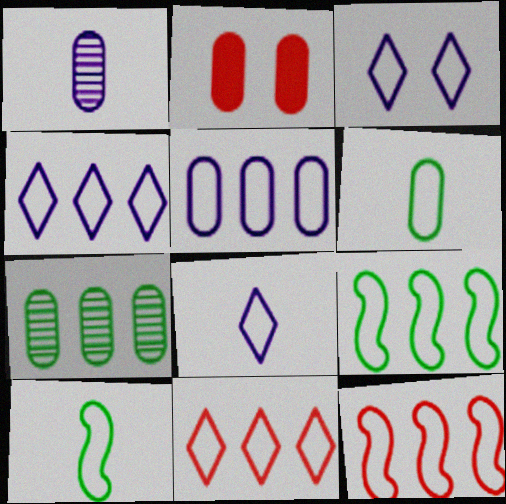[[3, 4, 8], 
[3, 6, 12], 
[5, 9, 11]]